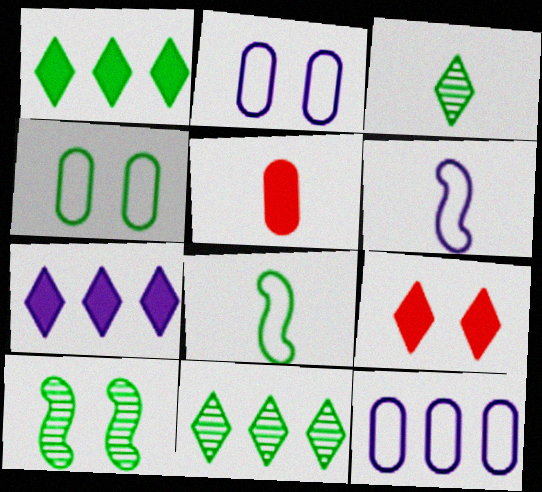[[2, 9, 10], 
[3, 5, 6]]